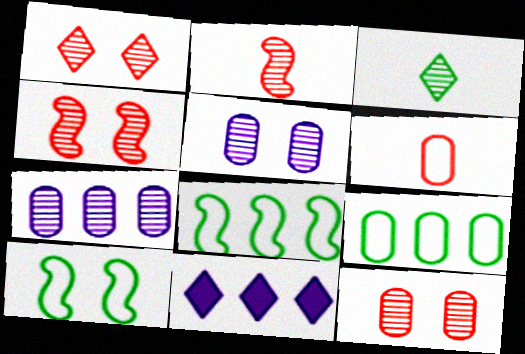[[1, 4, 12], 
[3, 4, 7]]